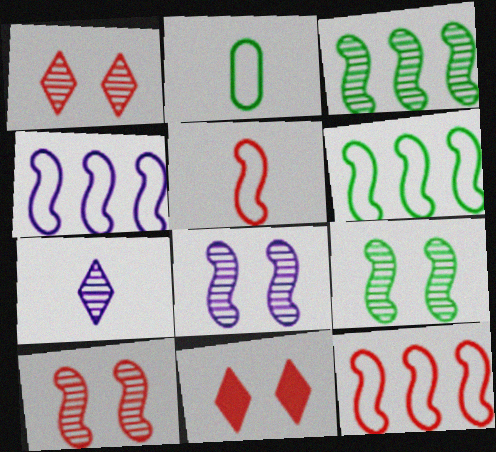[[4, 6, 12], 
[8, 9, 10]]